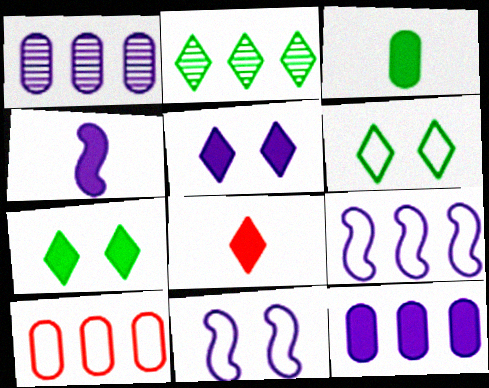[[3, 4, 8], 
[4, 5, 12]]